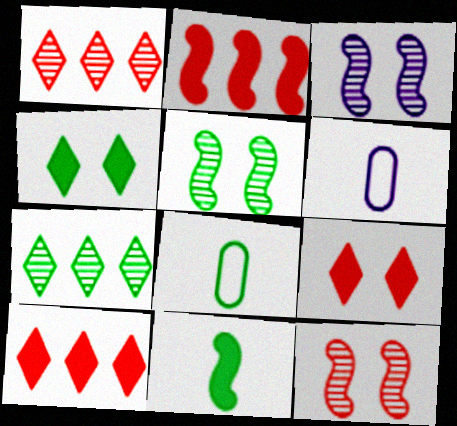[[3, 5, 12], 
[3, 8, 10], 
[5, 6, 10]]